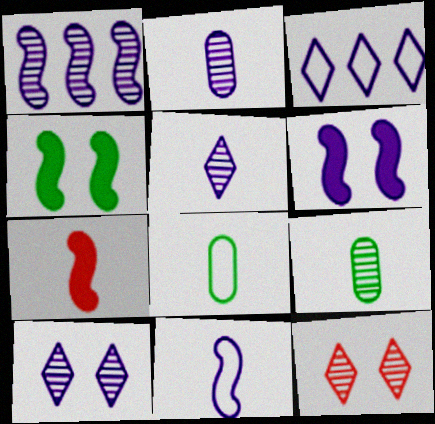[[1, 2, 10], 
[1, 6, 11], 
[1, 9, 12], 
[2, 3, 6], 
[5, 7, 8]]